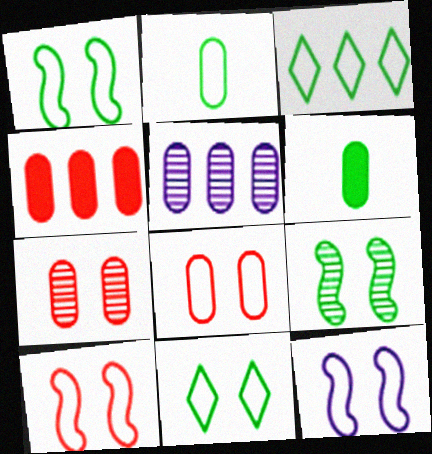[[1, 2, 3], 
[1, 10, 12], 
[3, 6, 9], 
[5, 6, 8], 
[8, 11, 12]]